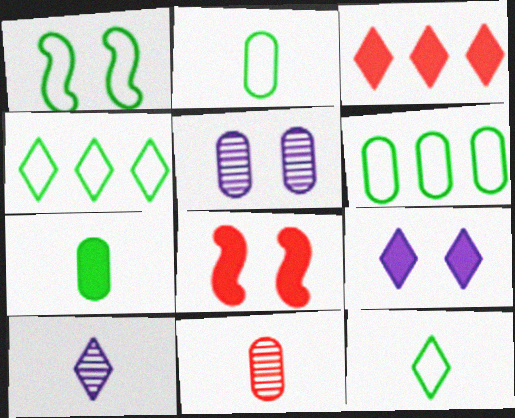[[1, 2, 4], 
[1, 6, 12], 
[6, 8, 10]]